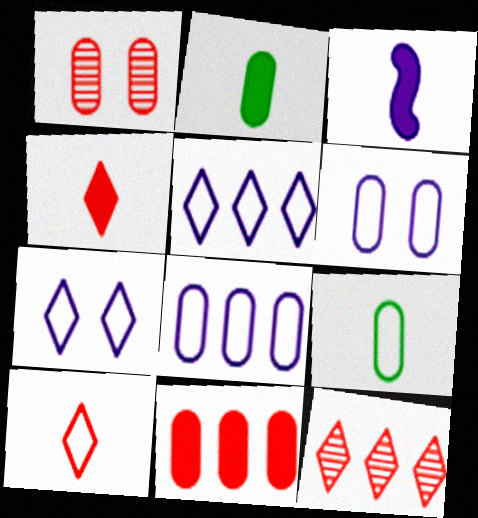[[1, 2, 8], 
[2, 3, 4]]